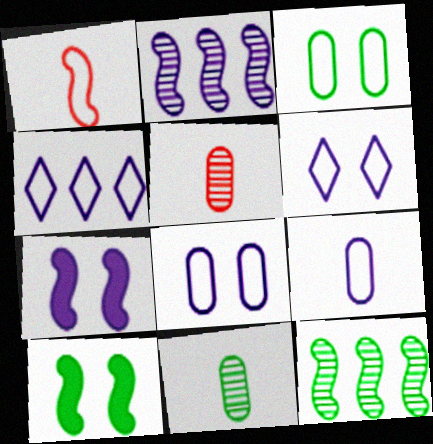[[1, 2, 10], 
[1, 3, 4], 
[1, 7, 12], 
[4, 5, 10]]